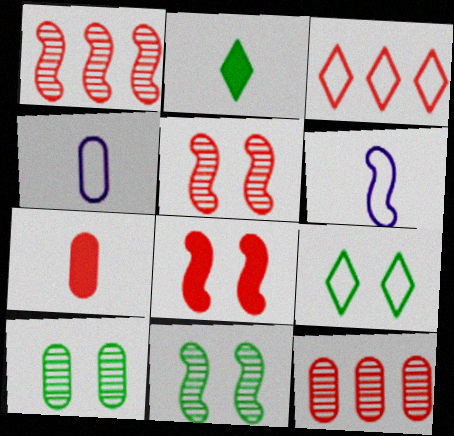[[3, 5, 7]]